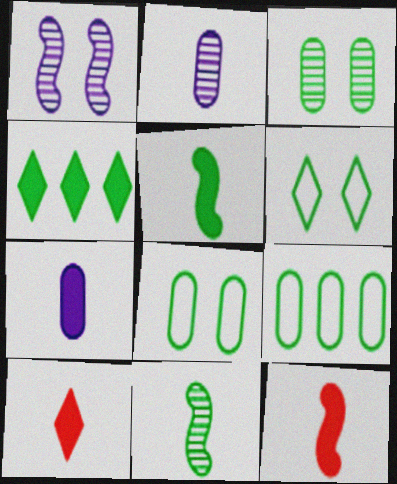[[1, 9, 10], 
[4, 8, 11], 
[5, 7, 10]]